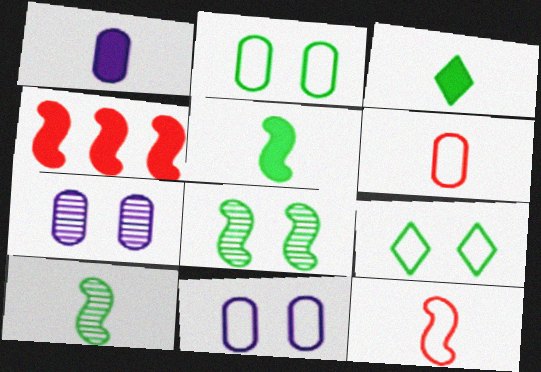[]